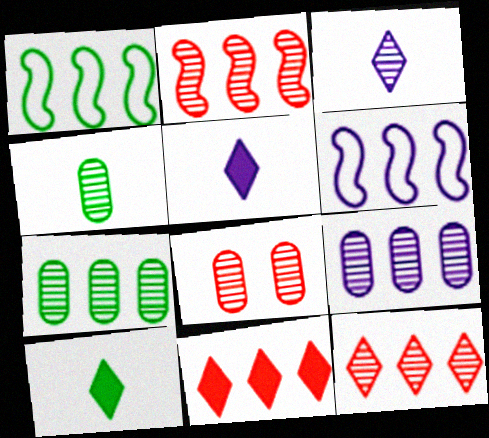[[1, 5, 8], 
[1, 9, 11], 
[4, 8, 9], 
[6, 7, 11], 
[6, 8, 10]]